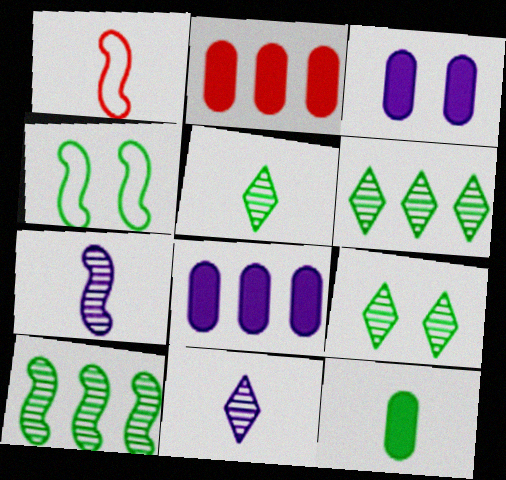[[1, 3, 6], 
[1, 8, 9], 
[1, 11, 12], 
[2, 3, 12], 
[2, 4, 11], 
[4, 6, 12], 
[5, 6, 9]]